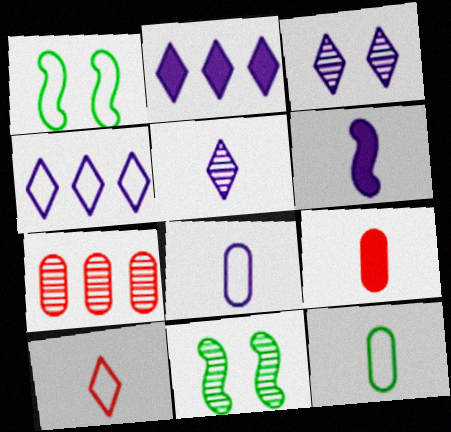[[4, 9, 11], 
[5, 6, 8], 
[5, 7, 11]]